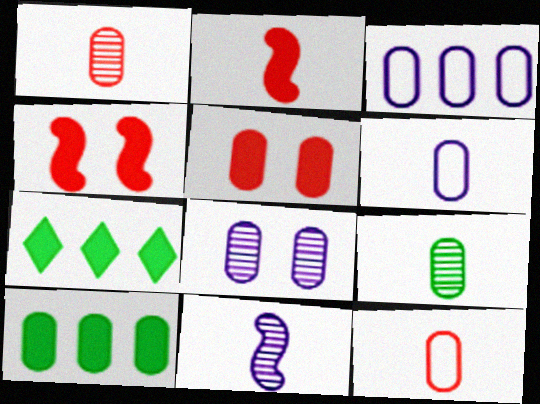[[3, 5, 9], 
[8, 10, 12]]